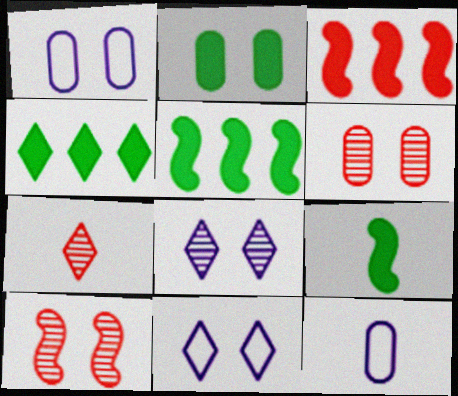[[1, 2, 6], 
[1, 5, 7], 
[2, 4, 9], 
[2, 10, 11], 
[4, 7, 11], 
[4, 10, 12], 
[7, 9, 12]]